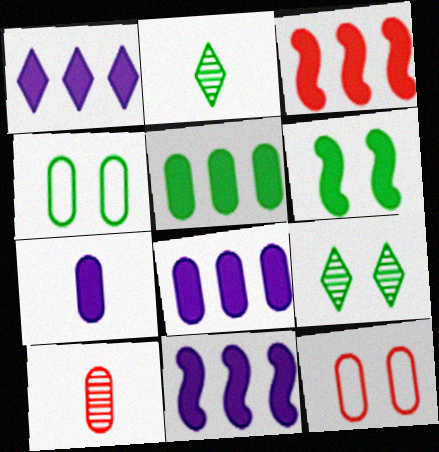[[1, 3, 5], 
[1, 8, 11], 
[2, 11, 12], 
[4, 6, 9], 
[4, 8, 10]]